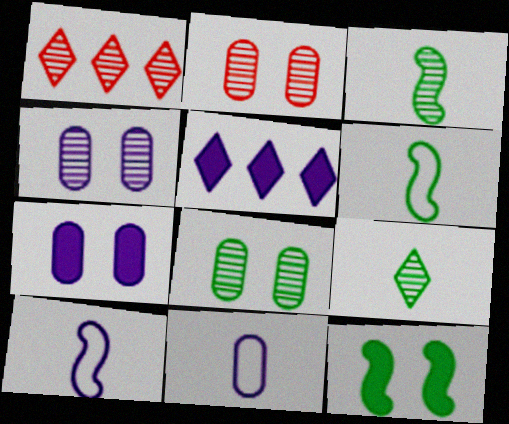[[1, 3, 4], 
[1, 6, 7], 
[1, 11, 12], 
[2, 4, 8], 
[2, 5, 6], 
[4, 5, 10]]